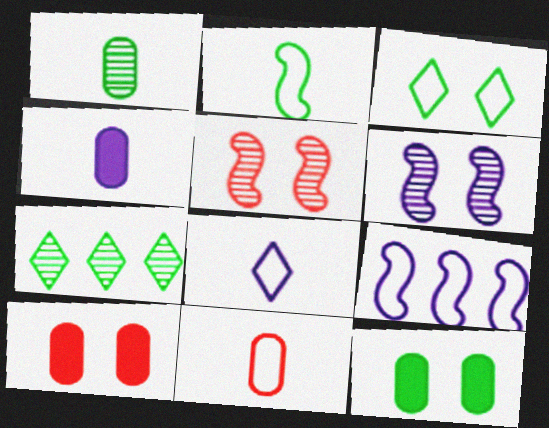[[1, 4, 11], 
[2, 7, 12], 
[2, 8, 11], 
[3, 6, 10], 
[3, 9, 11]]